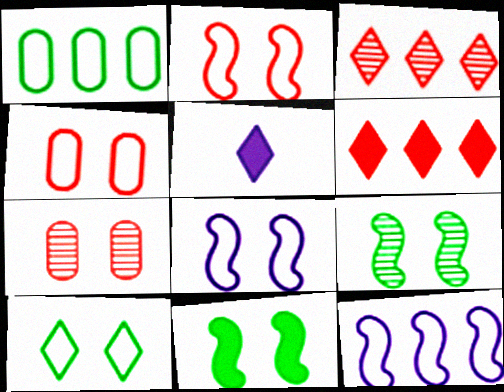[[3, 5, 10], 
[4, 8, 10]]